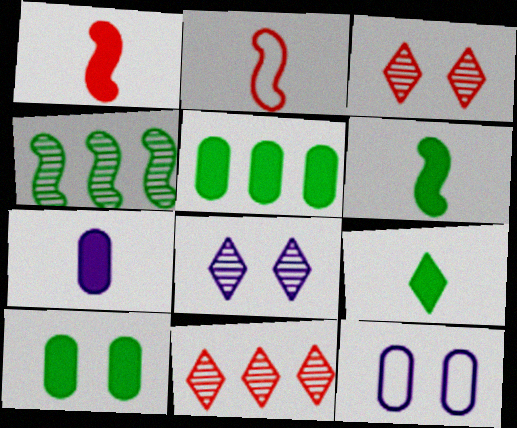[[1, 7, 9], 
[2, 5, 8], 
[6, 11, 12]]